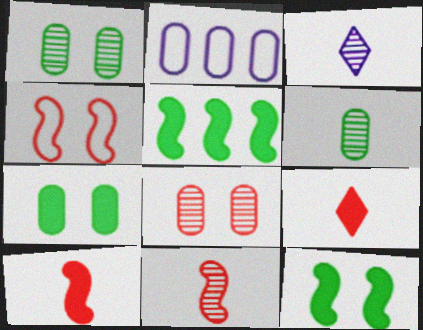[[3, 6, 11]]